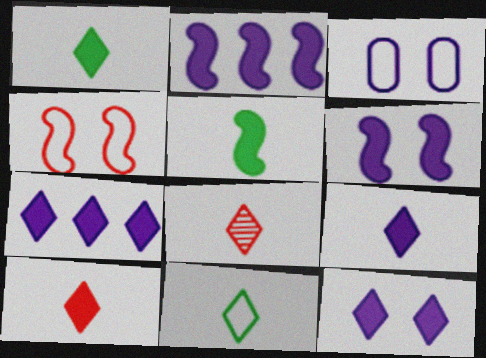[[1, 9, 10], 
[7, 9, 12], 
[8, 9, 11]]